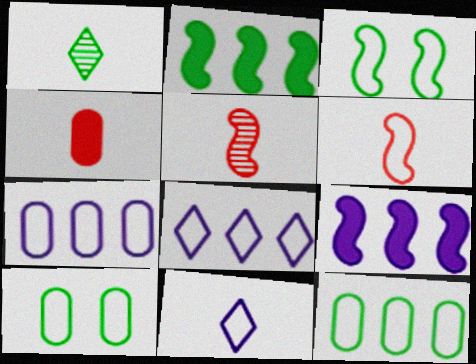[[1, 2, 10], 
[3, 5, 9], 
[6, 8, 10]]